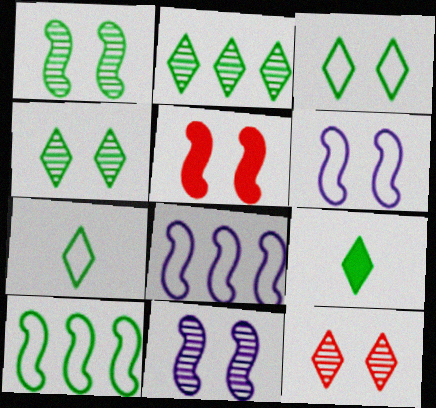[[1, 5, 6], 
[2, 3, 9]]